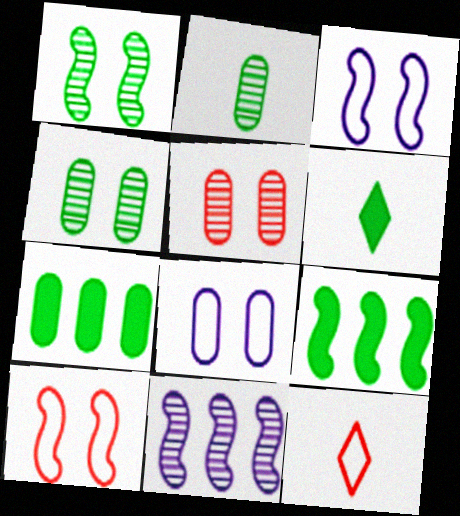[]